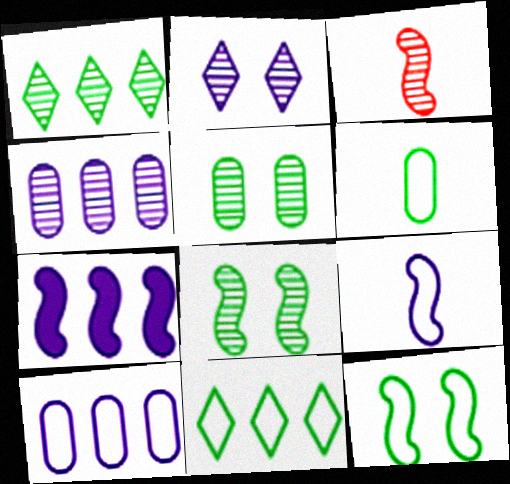[[3, 7, 12], 
[6, 11, 12]]